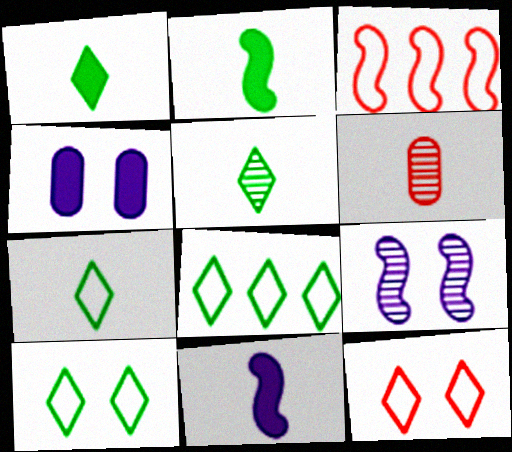[[1, 5, 7], 
[2, 3, 9], 
[3, 4, 5], 
[6, 7, 11], 
[7, 8, 10]]